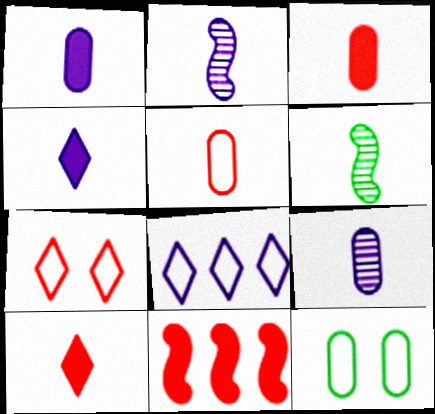[[4, 5, 6]]